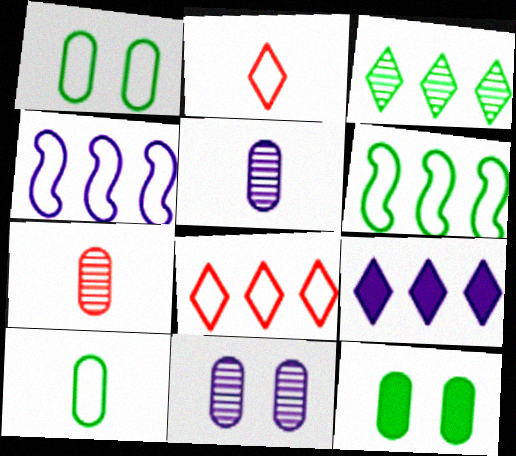[[1, 2, 4], 
[3, 8, 9]]